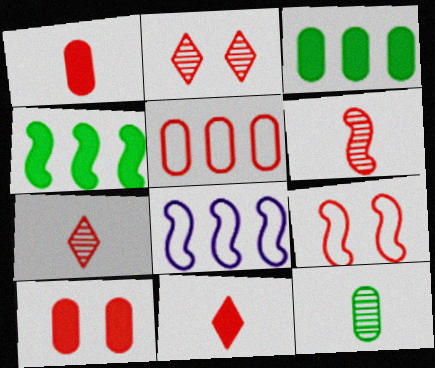[[2, 9, 10]]